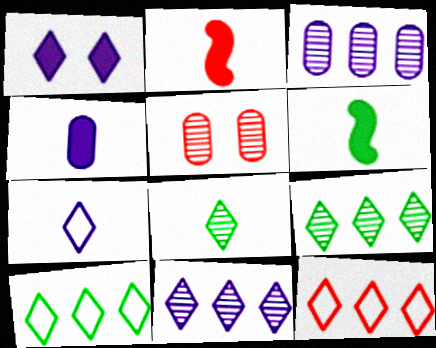[[1, 7, 11], 
[1, 8, 12], 
[2, 5, 12]]